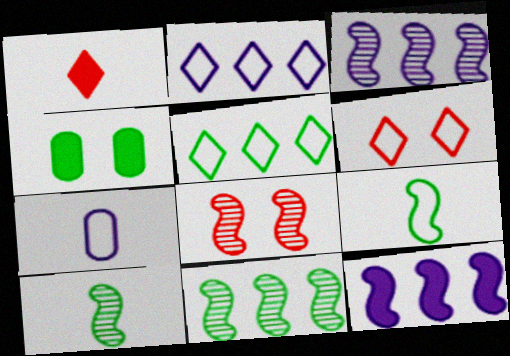[[1, 4, 12], 
[1, 7, 10], 
[3, 8, 10], 
[4, 5, 10], 
[8, 9, 12]]